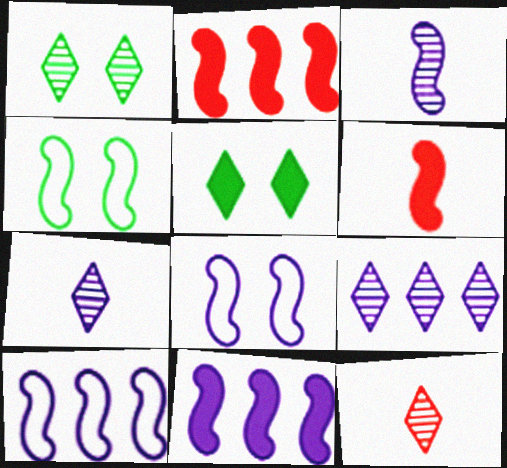[[1, 9, 12], 
[2, 3, 4], 
[3, 8, 11]]